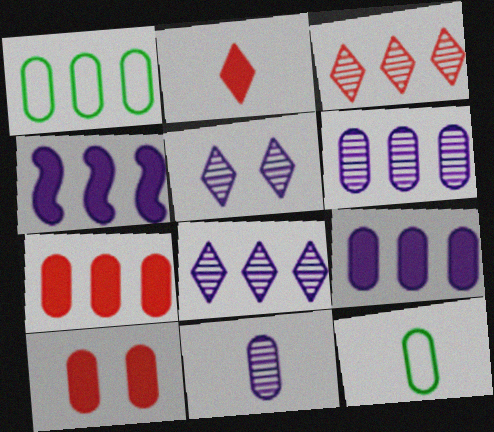[[1, 3, 4], 
[1, 6, 7], 
[1, 10, 11], 
[6, 10, 12]]